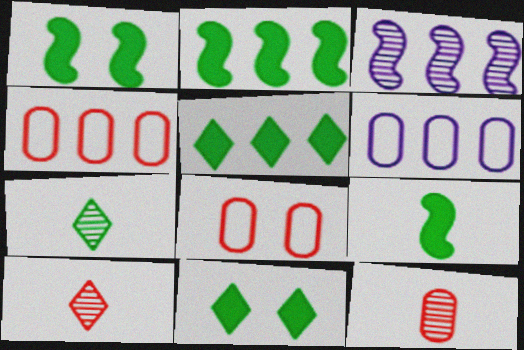[[1, 2, 9], 
[1, 6, 10], 
[3, 4, 5]]